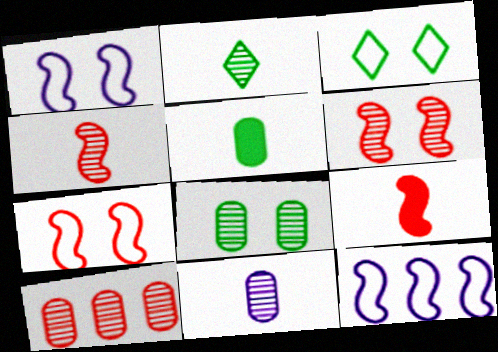[[2, 4, 11], 
[8, 10, 11]]